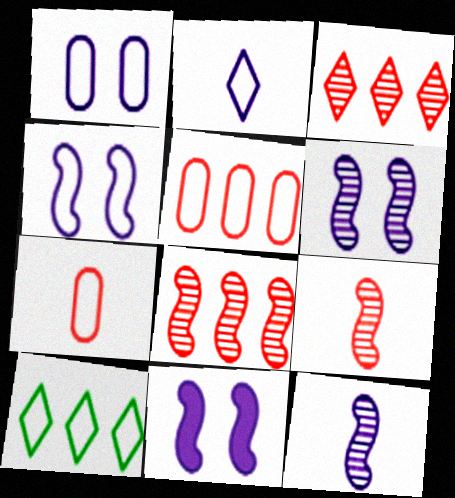[[4, 6, 11], 
[4, 7, 10]]